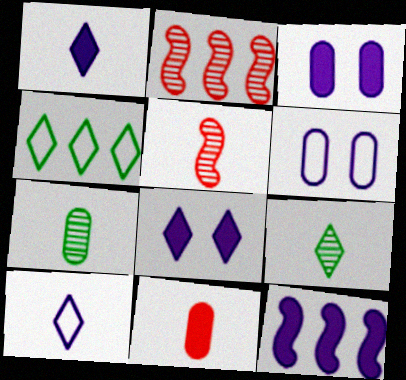[[1, 3, 12], 
[3, 4, 5]]